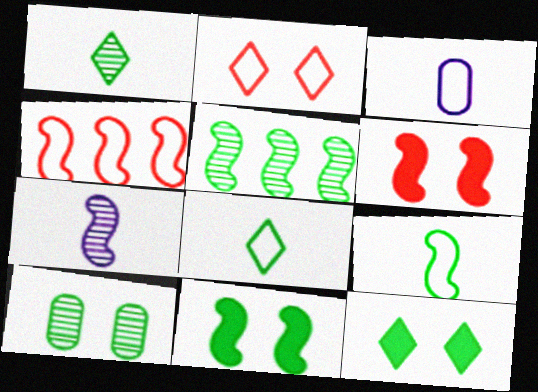[[1, 5, 10], 
[4, 7, 11], 
[5, 9, 11]]